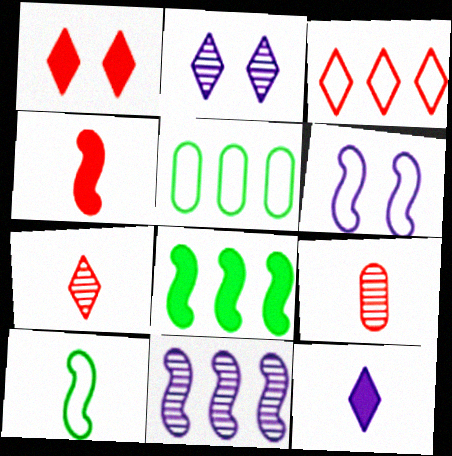[[1, 3, 7], 
[2, 4, 5], 
[9, 10, 12]]